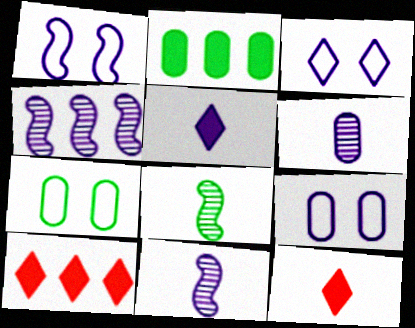[[1, 3, 9], 
[4, 5, 9], 
[4, 7, 12], 
[7, 10, 11], 
[8, 9, 10]]